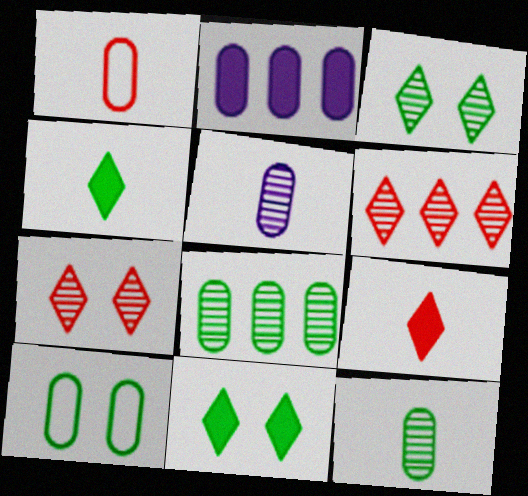[]